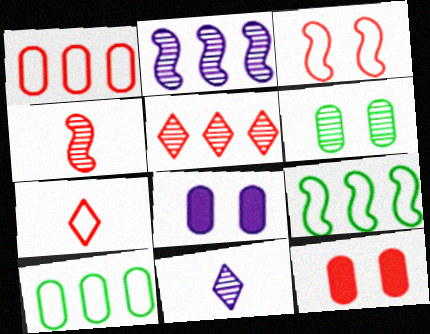[[1, 3, 7], 
[9, 11, 12]]